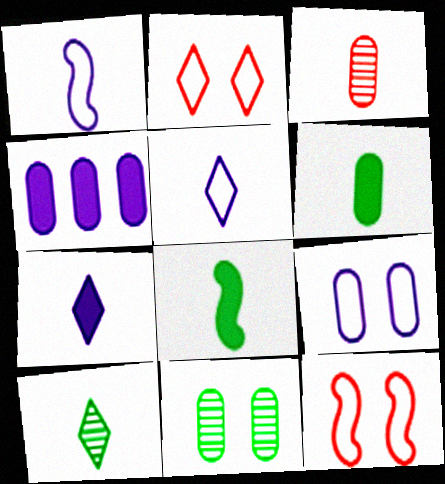[[3, 5, 8], 
[4, 10, 12]]